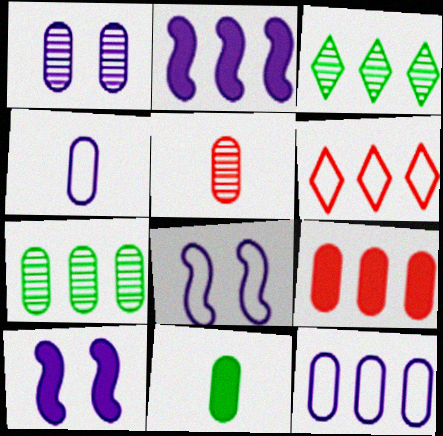[[1, 5, 7], 
[2, 6, 7], 
[4, 5, 11], 
[7, 9, 12]]